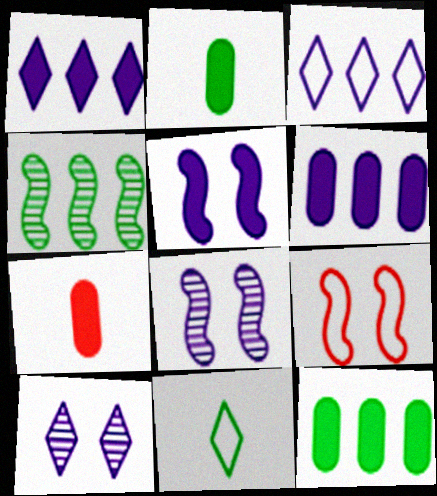[]